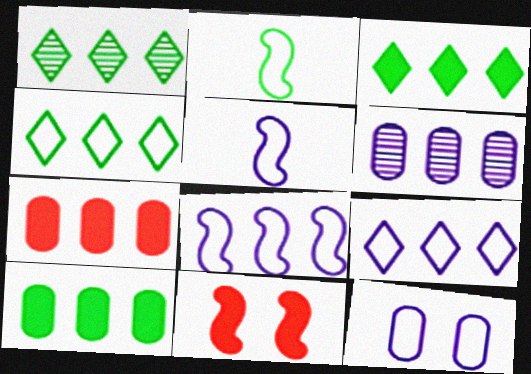[[1, 3, 4], 
[1, 7, 8], 
[5, 9, 12]]